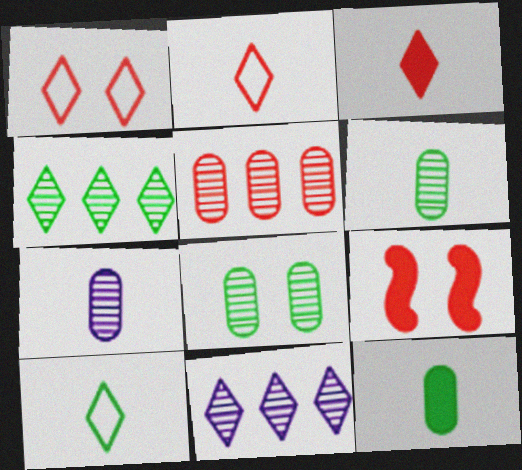[[2, 5, 9], 
[5, 7, 8]]